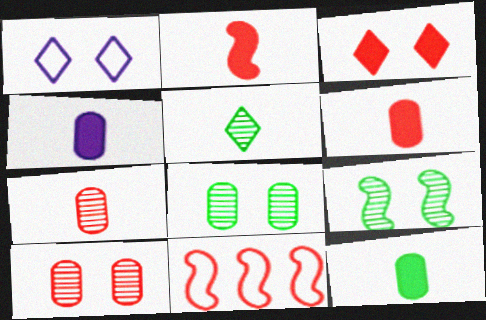[[3, 7, 11], 
[4, 6, 12]]